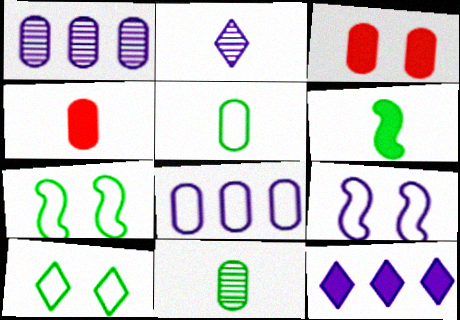[[1, 3, 5], 
[3, 6, 12], 
[3, 8, 11]]